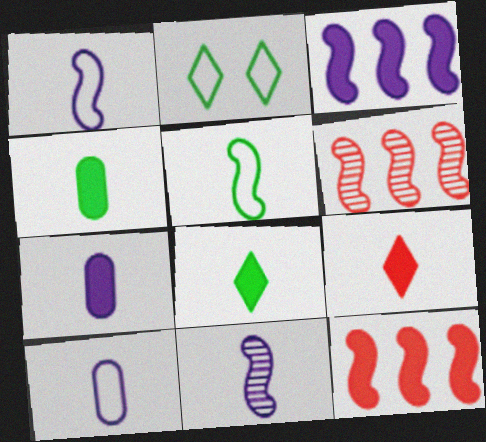[[2, 6, 7]]